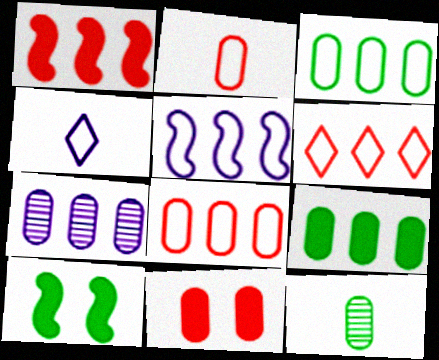[[3, 5, 6], 
[7, 8, 9]]